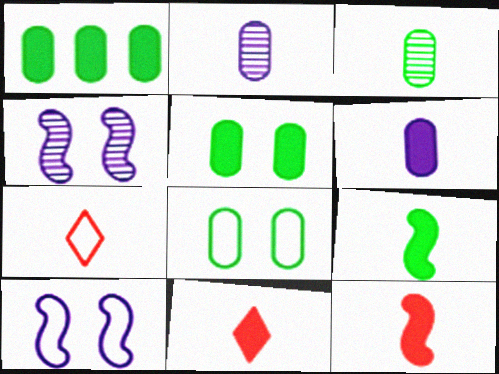[[1, 3, 8], 
[1, 4, 7], 
[2, 7, 9], 
[6, 9, 11]]